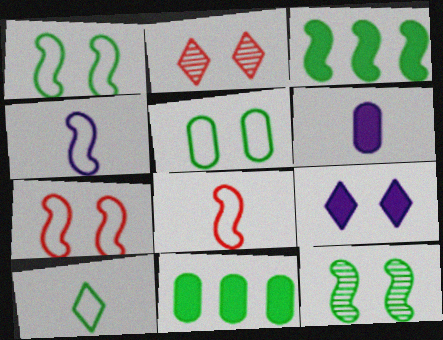[[2, 4, 11], 
[10, 11, 12]]